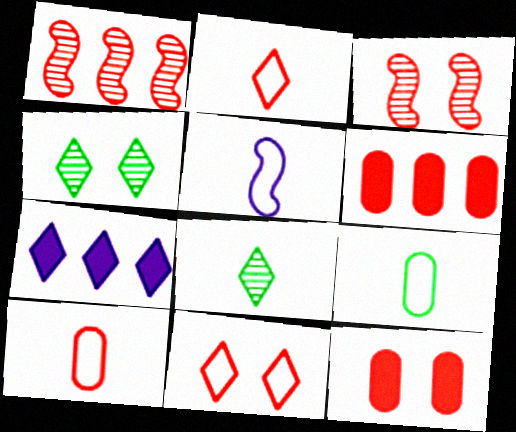[[1, 2, 12], 
[2, 3, 6], 
[2, 4, 7], 
[2, 5, 9], 
[3, 7, 9], 
[3, 11, 12], 
[4, 5, 6], 
[7, 8, 11]]